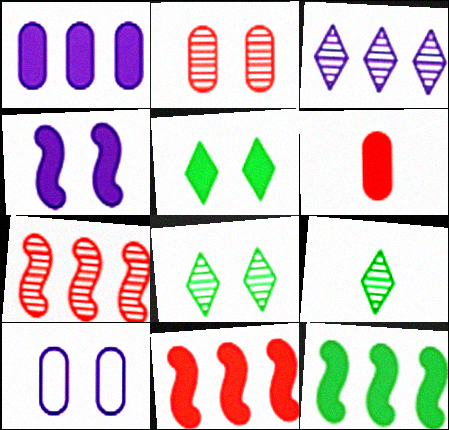[[9, 10, 11]]